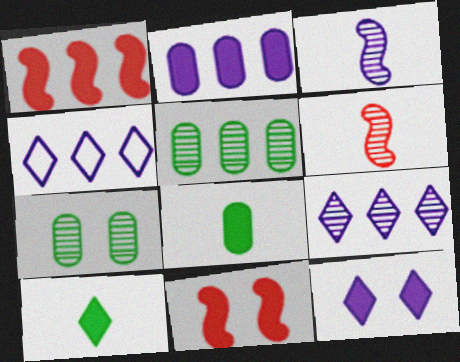[[1, 4, 5], 
[1, 8, 12], 
[2, 10, 11], 
[6, 7, 9]]